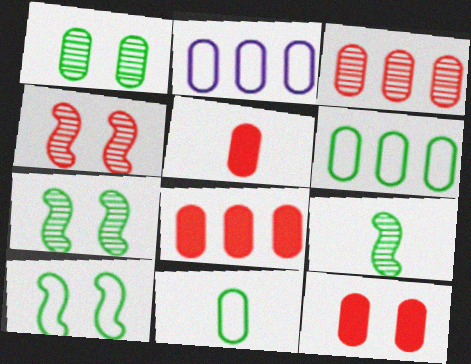[[1, 2, 5], 
[5, 8, 12]]